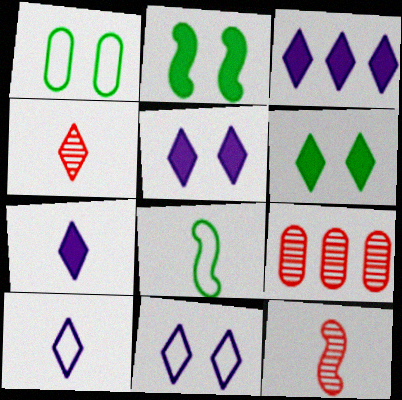[[1, 3, 12], 
[2, 9, 10], 
[3, 5, 7], 
[5, 8, 9]]